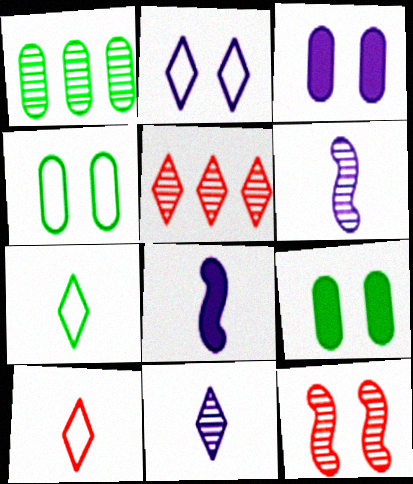[[1, 11, 12], 
[2, 9, 12], 
[4, 5, 8]]